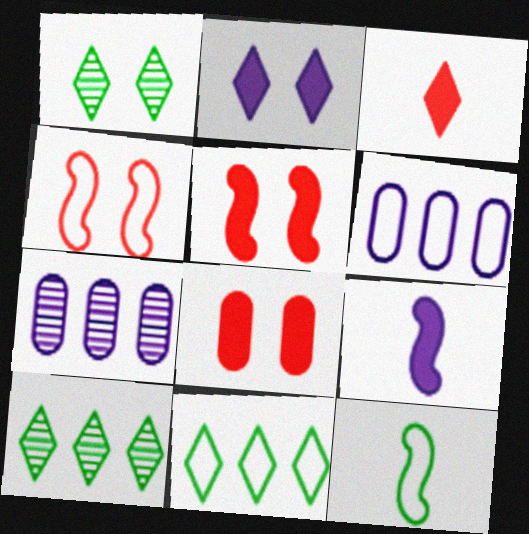[]